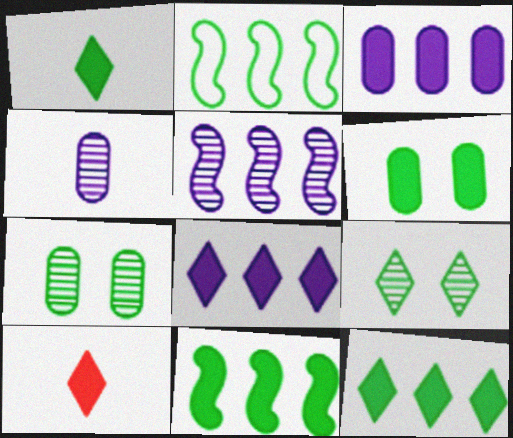[[1, 2, 7], 
[1, 6, 11]]